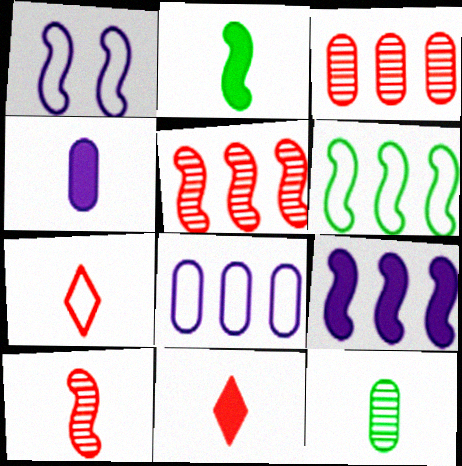[[1, 2, 5], 
[2, 4, 11], 
[5, 6, 9]]